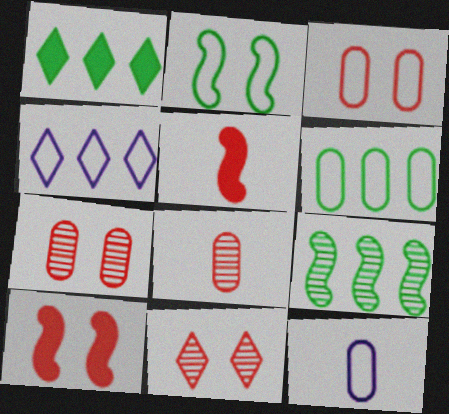[[1, 6, 9], 
[3, 6, 12], 
[3, 10, 11]]